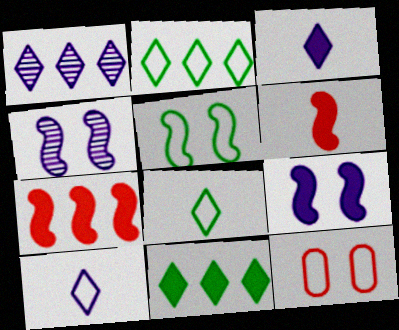[]